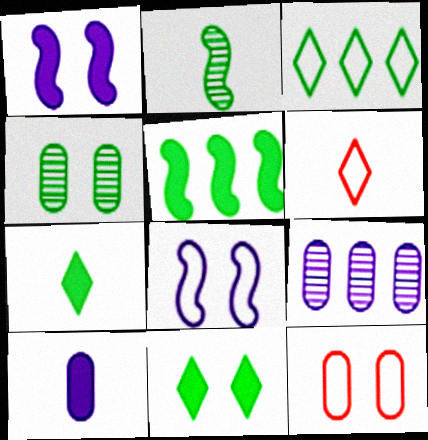[[2, 6, 10]]